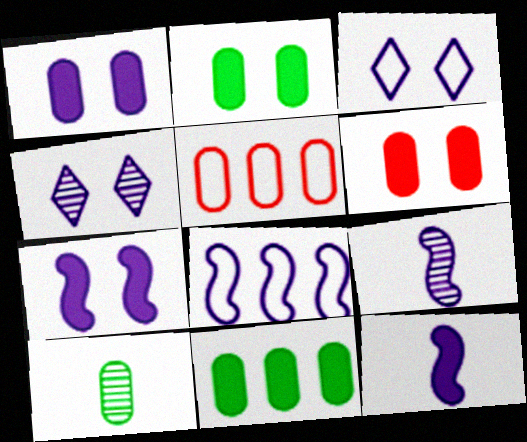[[1, 2, 6], 
[1, 5, 10], 
[7, 8, 9]]